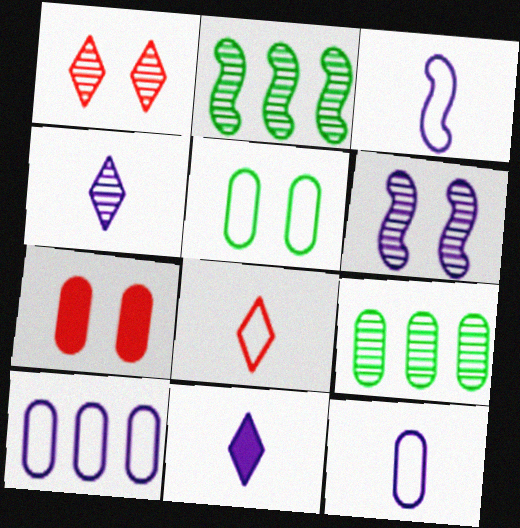[[6, 10, 11], 
[7, 9, 12]]